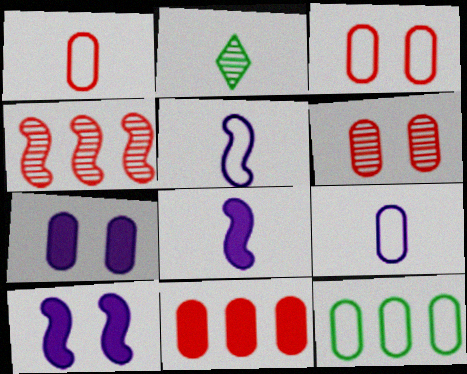[[1, 2, 8], 
[1, 6, 11], 
[3, 9, 12]]